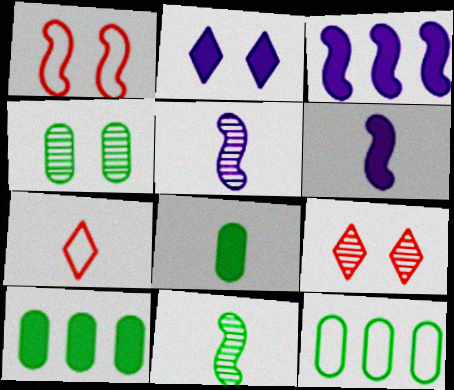[[1, 2, 4], 
[1, 3, 11], 
[3, 4, 7], 
[4, 8, 12], 
[5, 7, 8], 
[6, 9, 12]]